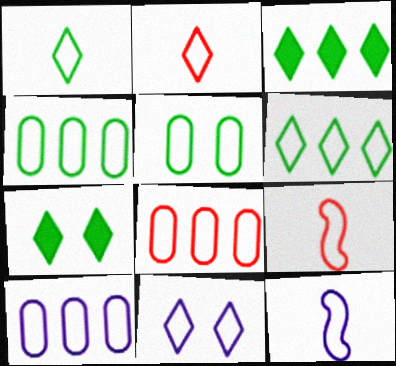[[2, 6, 11], 
[4, 8, 10], 
[4, 9, 11], 
[10, 11, 12]]